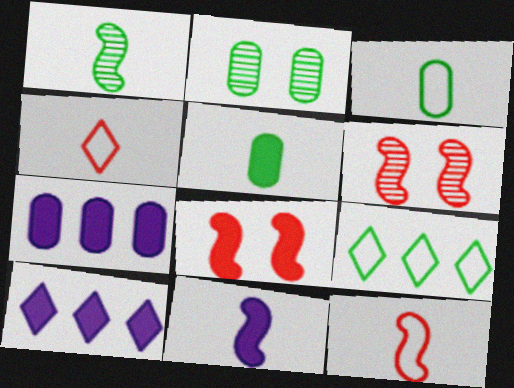[[1, 11, 12], 
[2, 10, 12], 
[3, 6, 10], 
[5, 8, 10]]